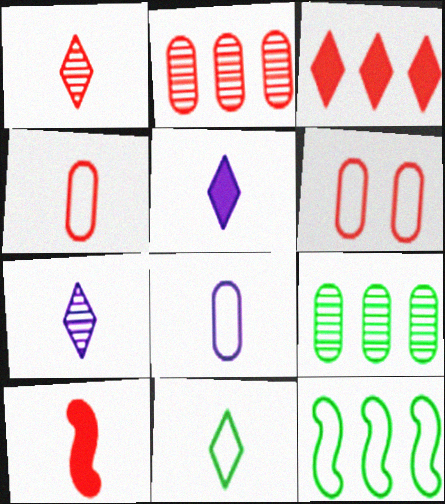[[1, 4, 10], 
[1, 5, 11]]